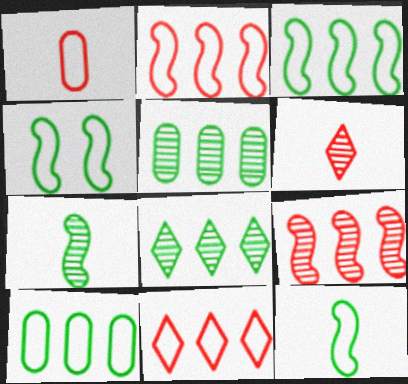[[3, 4, 12]]